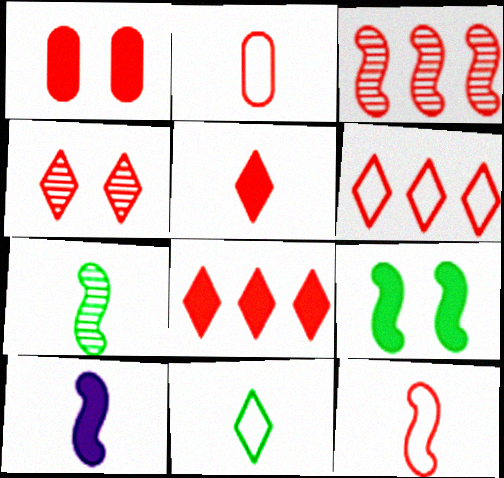[[4, 5, 6], 
[7, 10, 12]]